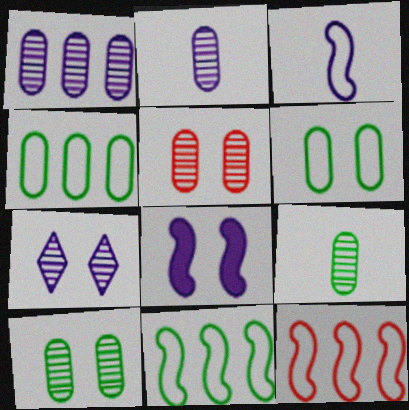[[1, 5, 9]]